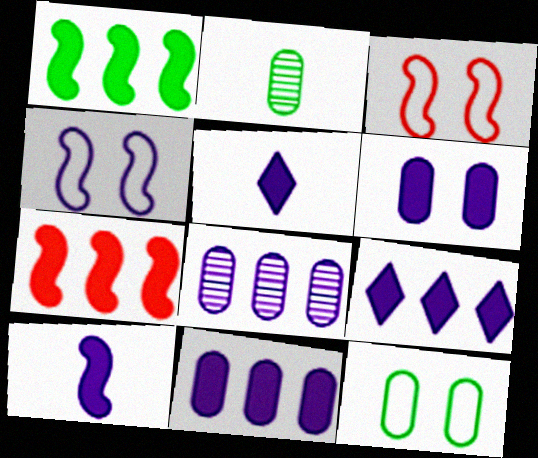[[2, 3, 9], 
[4, 5, 8], 
[6, 9, 10]]